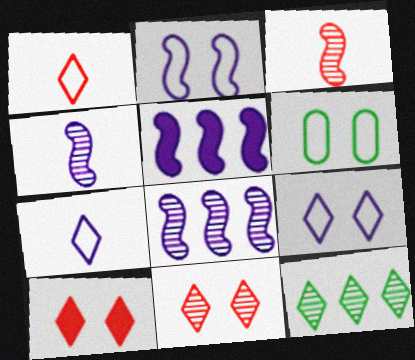[[2, 4, 5], 
[7, 10, 12]]